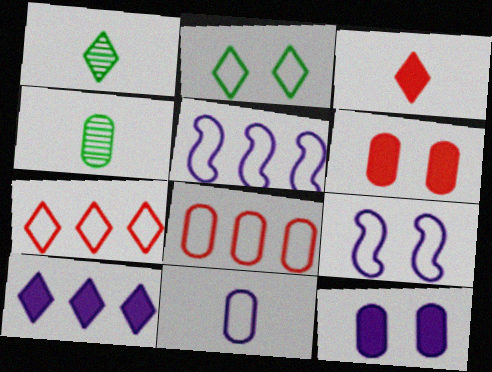[[1, 5, 6], 
[4, 8, 12]]